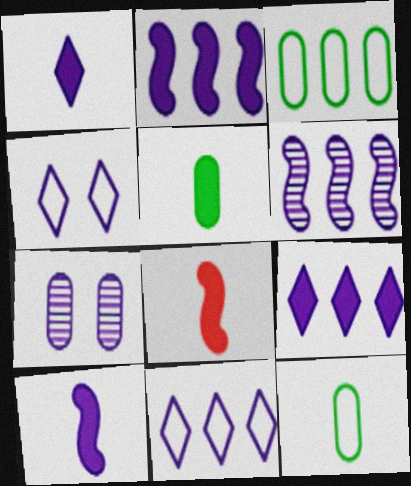[[1, 5, 8], 
[7, 10, 11]]